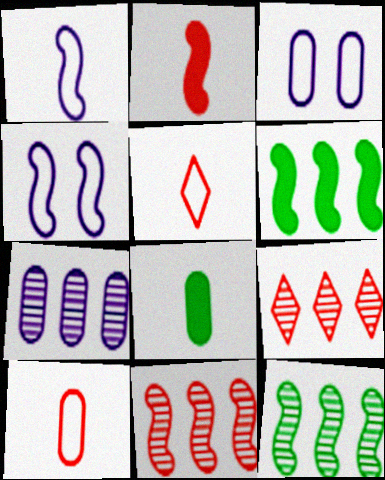[[2, 4, 12], 
[4, 8, 9], 
[7, 9, 12]]